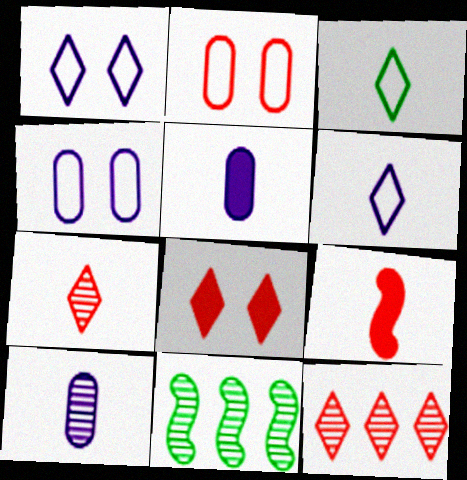[[2, 9, 12], 
[3, 9, 10]]